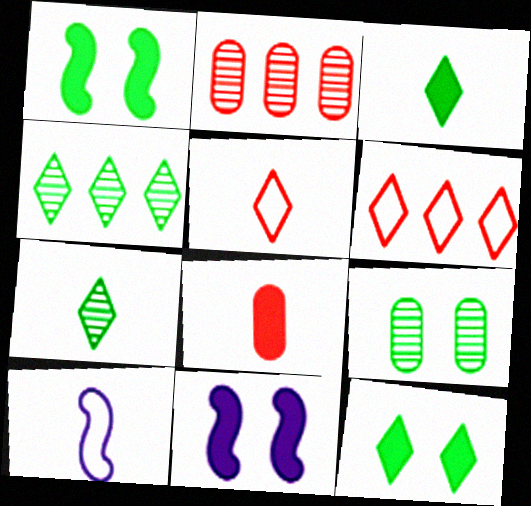[[2, 10, 12], 
[7, 8, 10]]